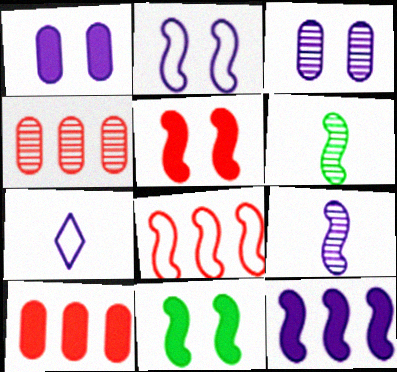[[2, 9, 12], 
[3, 7, 12], 
[4, 7, 11], 
[8, 9, 11]]